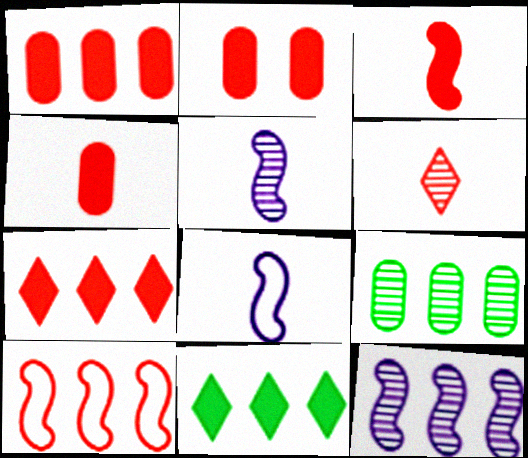[[1, 2, 4], 
[2, 3, 7], 
[2, 6, 10]]